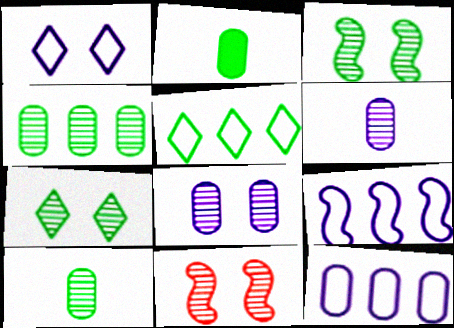[[2, 3, 5], 
[7, 8, 11]]